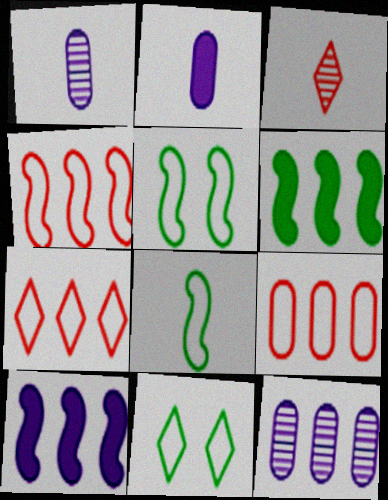[[2, 3, 8], 
[4, 7, 9], 
[6, 7, 12]]